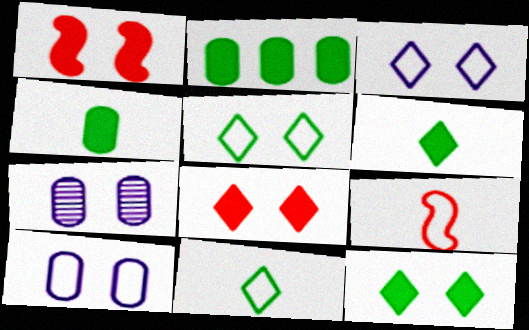[[1, 5, 7]]